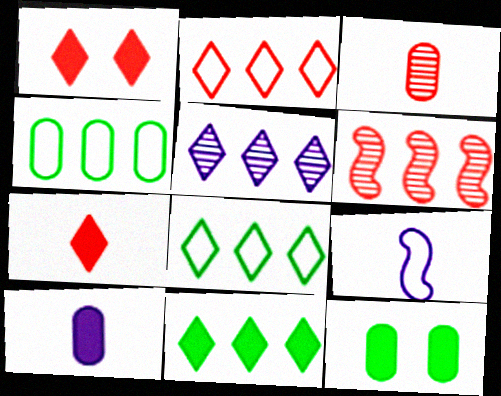[[2, 5, 11]]